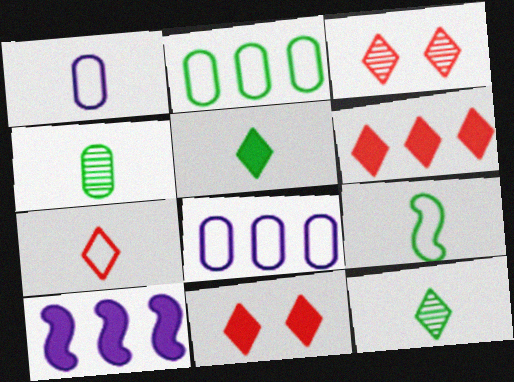[[1, 7, 9], 
[3, 6, 7], 
[4, 5, 9]]